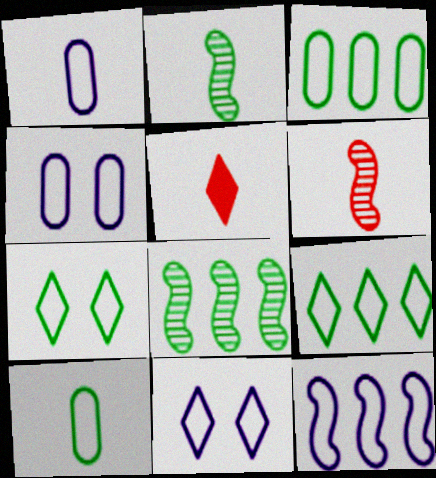[[1, 2, 5], 
[1, 11, 12], 
[4, 5, 8]]